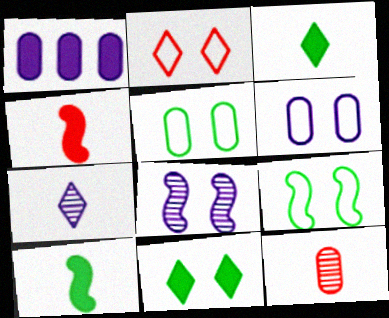[[1, 4, 11], 
[1, 5, 12], 
[2, 6, 9]]